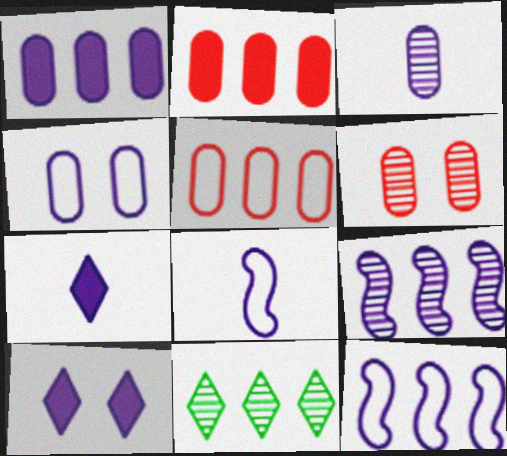[[1, 3, 4], 
[2, 11, 12], 
[3, 7, 8], 
[3, 10, 12], 
[4, 7, 9]]